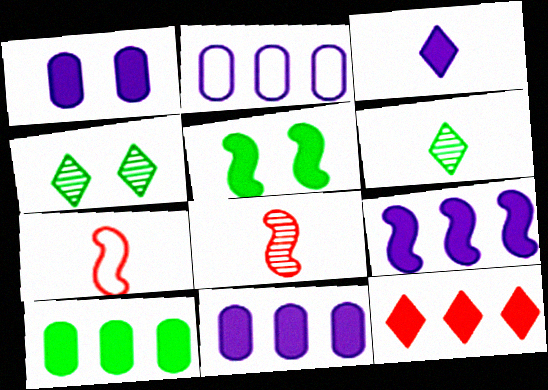[[1, 3, 9], 
[4, 7, 11], 
[9, 10, 12]]